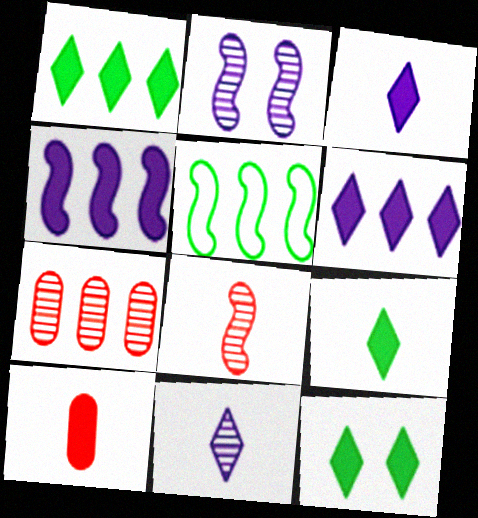[[1, 9, 12], 
[4, 10, 12], 
[5, 6, 7]]